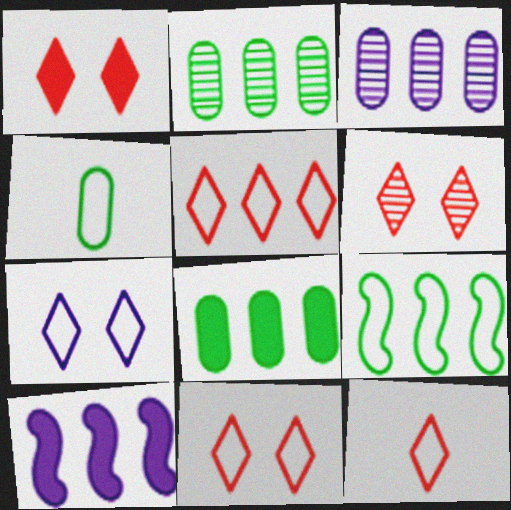[[1, 6, 11], 
[2, 5, 10], 
[4, 6, 10], 
[5, 11, 12]]